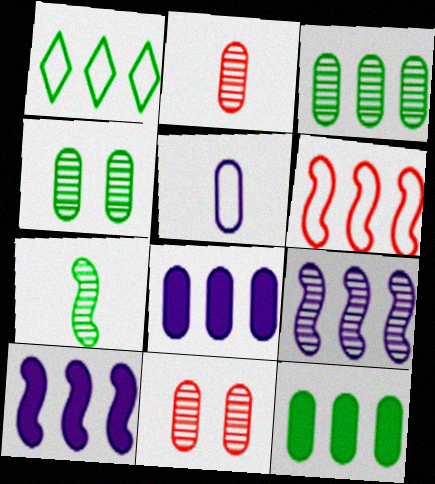[[5, 11, 12]]